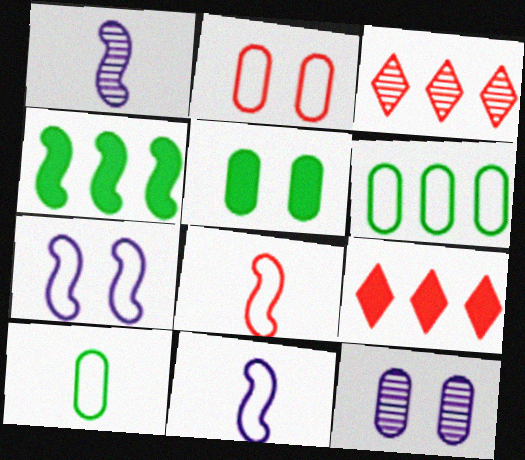[[2, 5, 12], 
[3, 5, 11]]